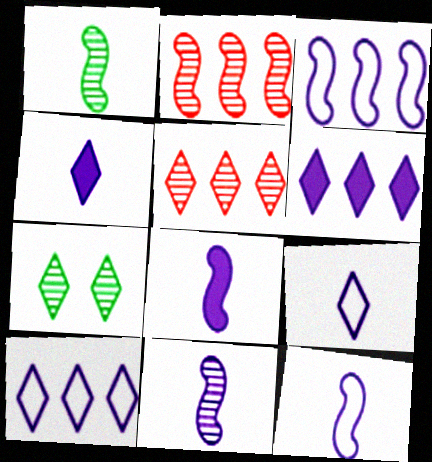[[8, 11, 12]]